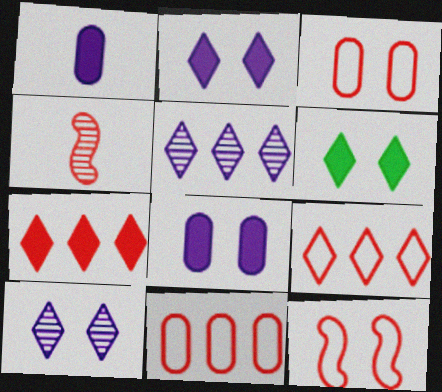[[3, 4, 7]]